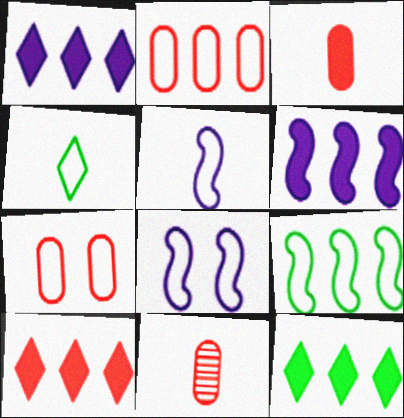[[1, 10, 12], 
[2, 4, 8], 
[8, 11, 12]]